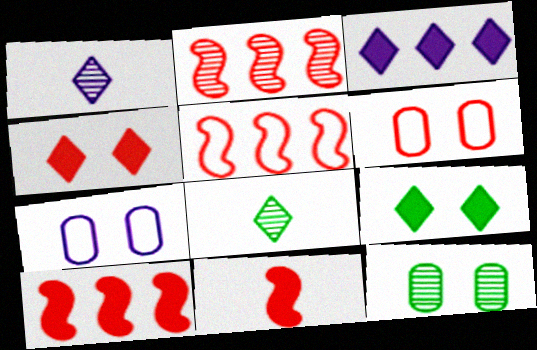[[1, 2, 12], 
[2, 5, 10], 
[7, 8, 10]]